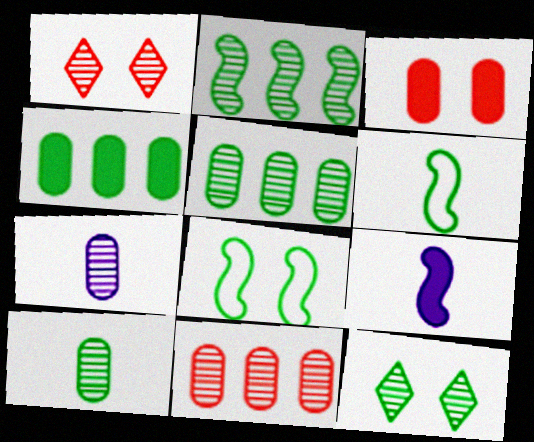[[1, 2, 7], 
[2, 10, 12], 
[4, 6, 12]]